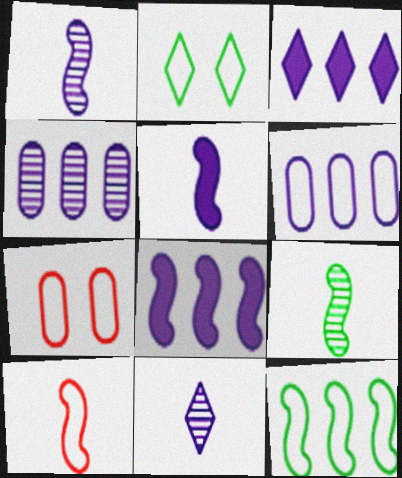[[2, 6, 10], 
[3, 7, 9], 
[5, 9, 10]]